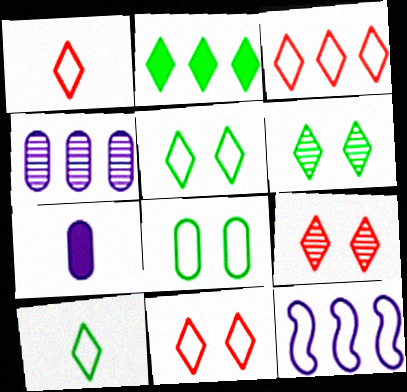[[1, 3, 11], 
[1, 8, 12], 
[2, 6, 10]]